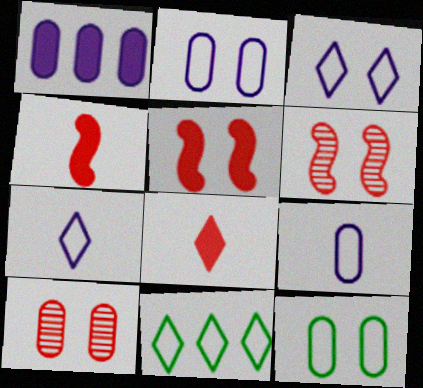[]